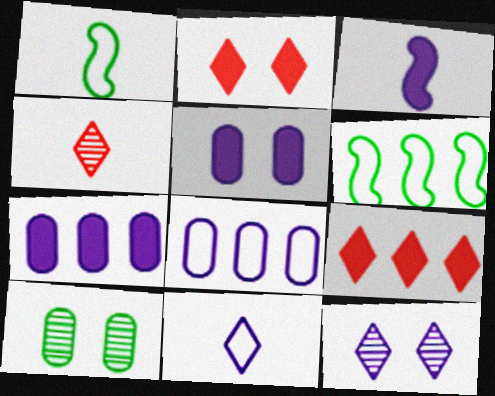[[3, 8, 12], 
[4, 5, 6]]